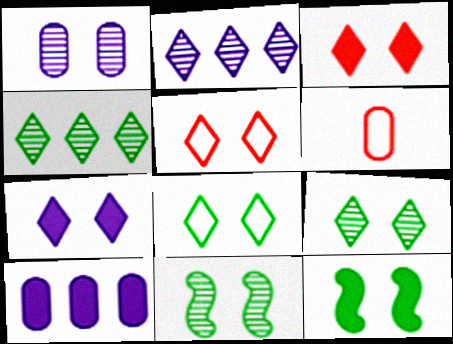[[1, 5, 12], 
[2, 6, 12], 
[5, 7, 9]]